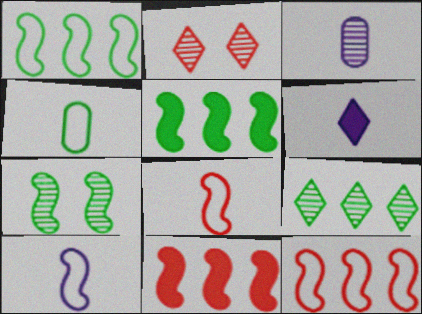[[3, 6, 10], 
[7, 10, 11]]